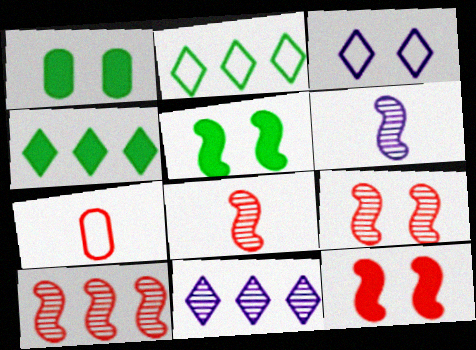[[1, 3, 9], 
[5, 7, 11], 
[8, 9, 10]]